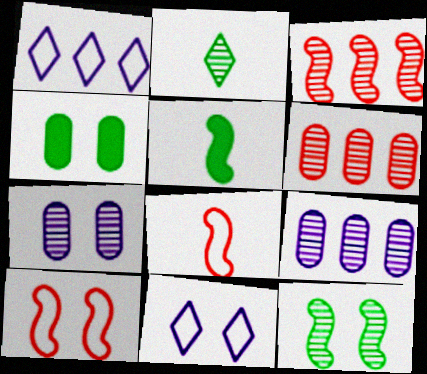[[2, 3, 7], 
[5, 6, 11]]